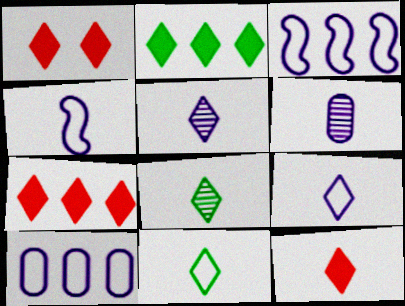[[1, 7, 12], 
[5, 11, 12], 
[8, 9, 12]]